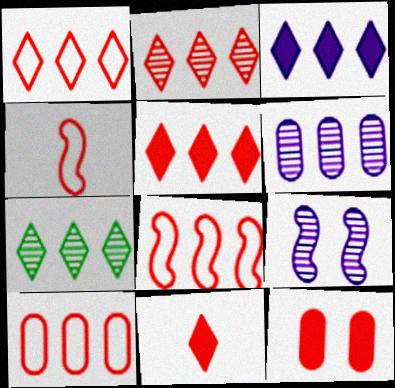[[1, 2, 5], 
[1, 3, 7], 
[1, 8, 10], 
[2, 4, 12]]